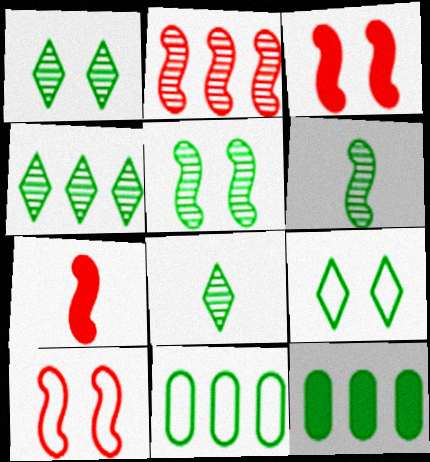[[1, 4, 8], 
[2, 7, 10], 
[6, 9, 12]]